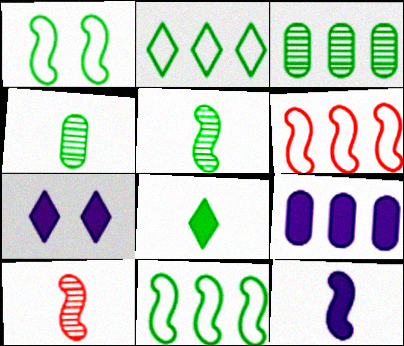[[1, 3, 8], 
[4, 6, 7], 
[7, 9, 12]]